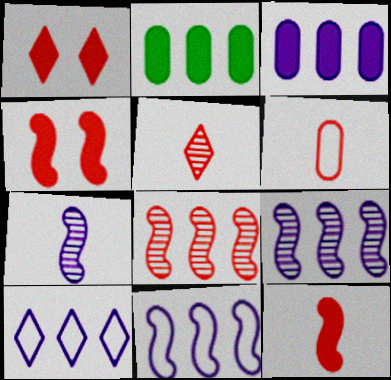[[1, 6, 8], 
[2, 8, 10], 
[3, 9, 10], 
[5, 6, 12]]